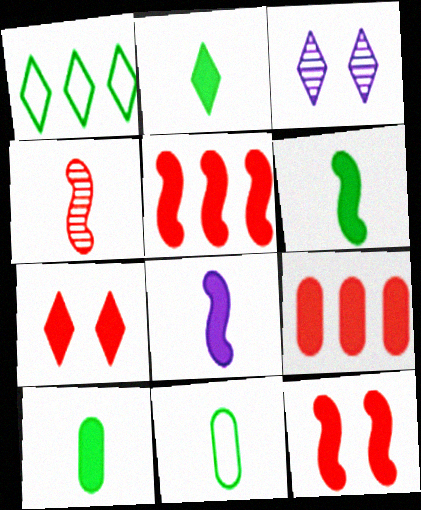[[2, 6, 10], 
[3, 5, 11]]